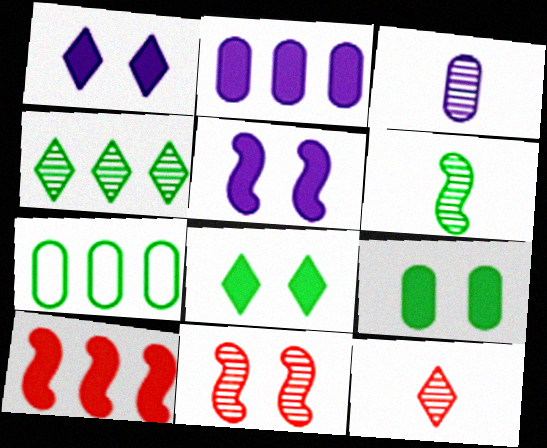[[3, 4, 11], 
[3, 6, 12], 
[5, 7, 12], 
[6, 7, 8]]